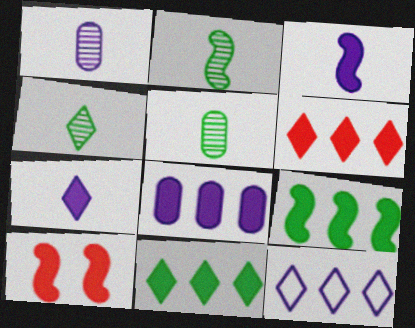[[2, 4, 5], 
[3, 9, 10], 
[5, 10, 12], 
[6, 8, 9]]